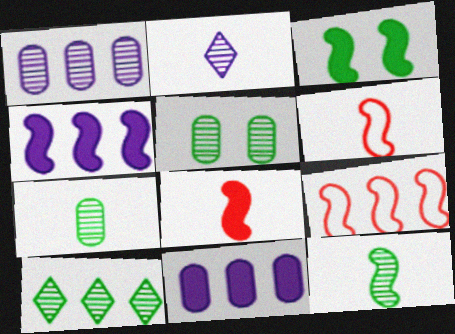[[3, 4, 8], 
[5, 10, 12], 
[9, 10, 11]]